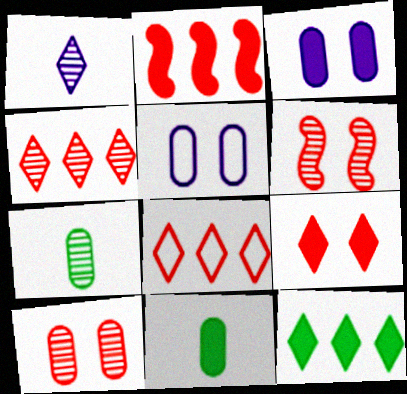[]